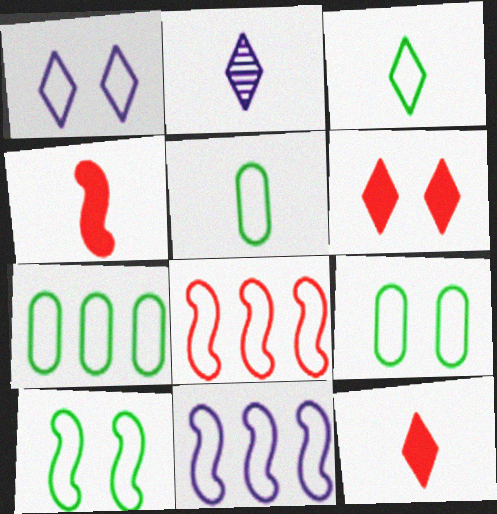[[1, 5, 8], 
[2, 3, 12], 
[2, 4, 5], 
[3, 7, 10], 
[5, 7, 9]]